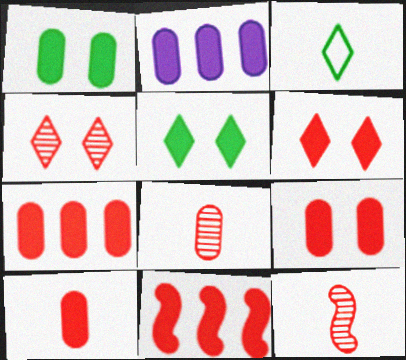[[1, 2, 10], 
[6, 10, 11], 
[7, 9, 10]]